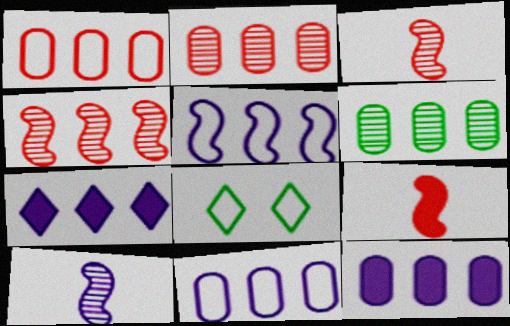[[1, 6, 12], 
[3, 8, 12]]